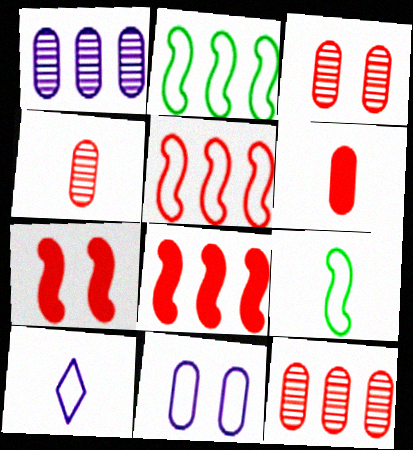[[3, 4, 12]]